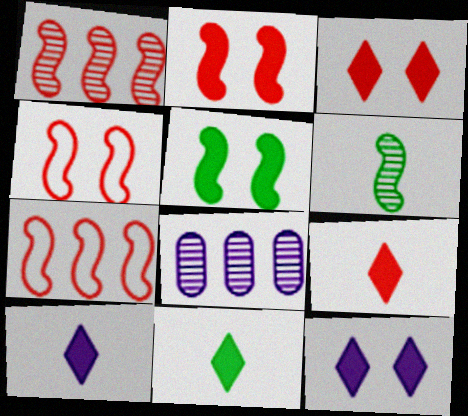[[4, 8, 11], 
[9, 10, 11]]